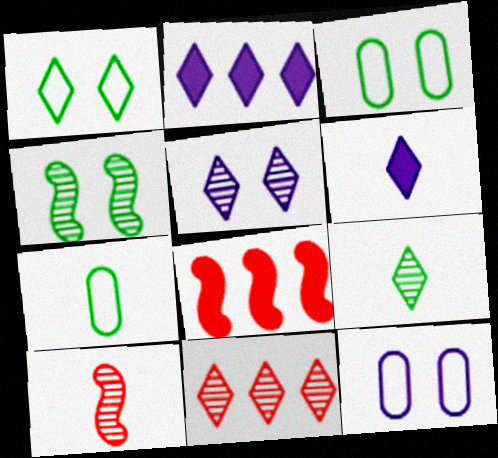[[1, 6, 11], 
[2, 3, 10], 
[5, 7, 8], 
[5, 9, 11], 
[6, 7, 10], 
[8, 9, 12]]